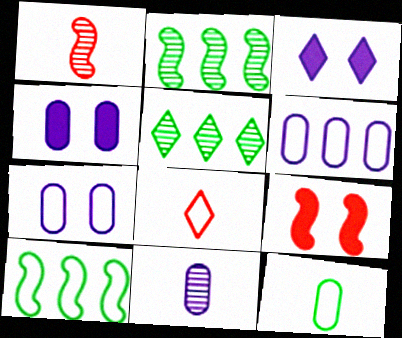[[2, 4, 8], 
[3, 5, 8], 
[4, 6, 11], 
[7, 8, 10]]